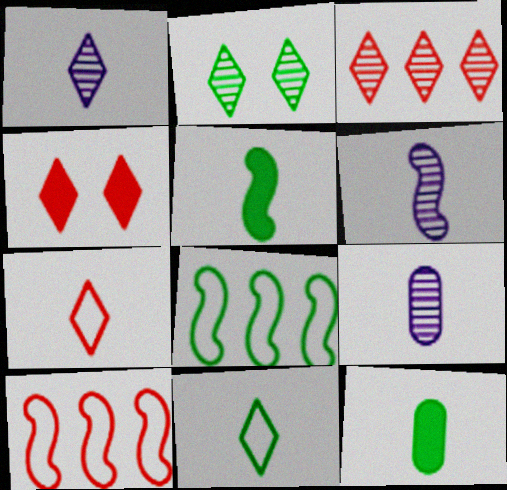[[1, 2, 3], 
[1, 6, 9], 
[2, 8, 12], 
[3, 4, 7], 
[4, 8, 9], 
[5, 7, 9], 
[6, 7, 12]]